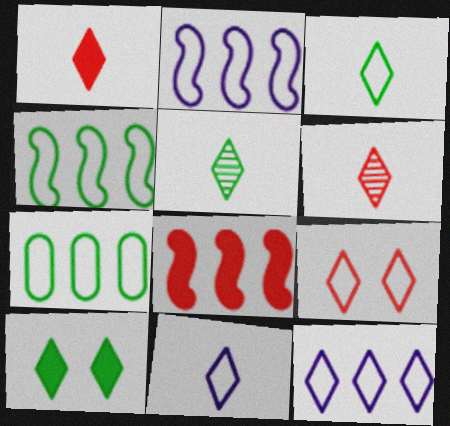[[1, 5, 11], 
[3, 9, 12], 
[6, 10, 12]]